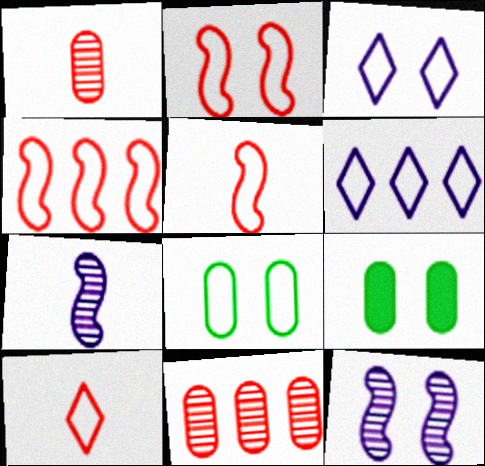[[2, 3, 8], 
[2, 4, 5], 
[5, 6, 8]]